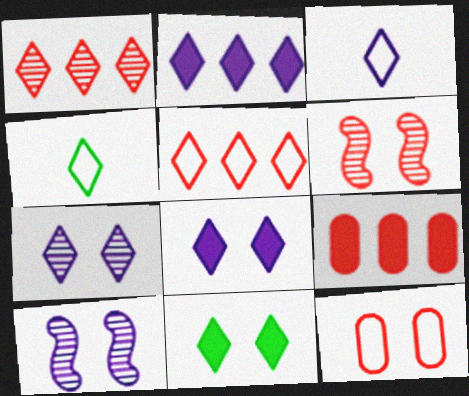[[1, 3, 11], 
[1, 4, 8], 
[2, 3, 7], 
[4, 9, 10], 
[10, 11, 12]]